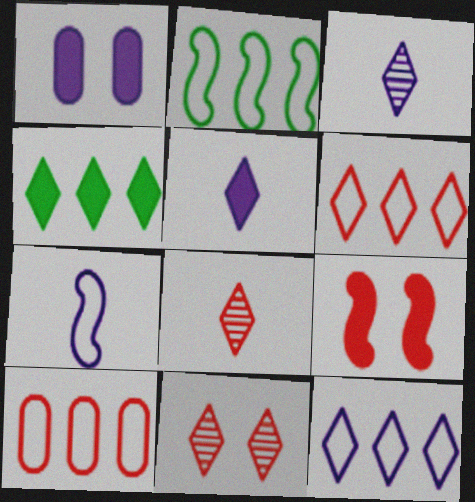[[1, 2, 8], 
[2, 10, 12], 
[8, 9, 10]]